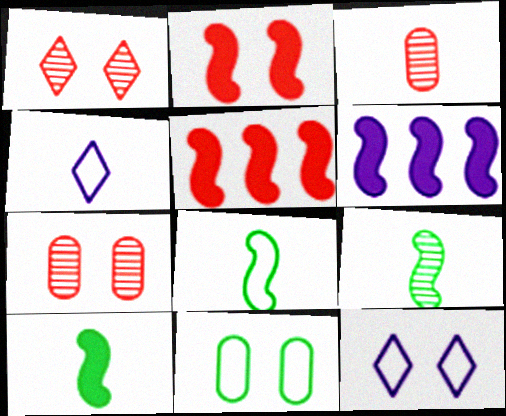[[2, 6, 10], 
[3, 4, 10], 
[8, 9, 10]]